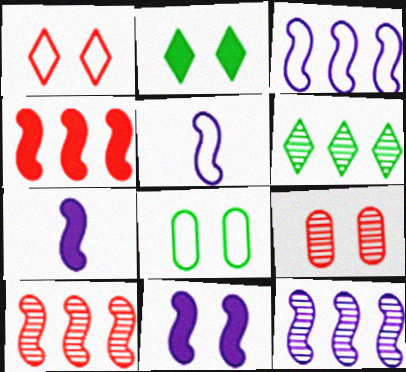[[5, 11, 12]]